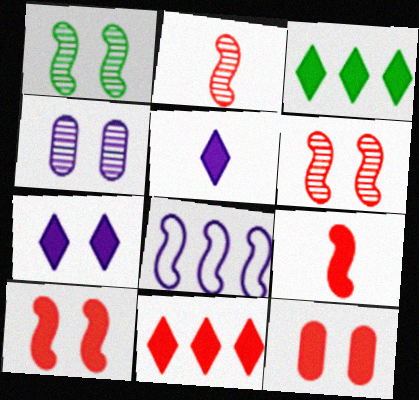[[1, 8, 9], 
[4, 5, 8], 
[9, 11, 12]]